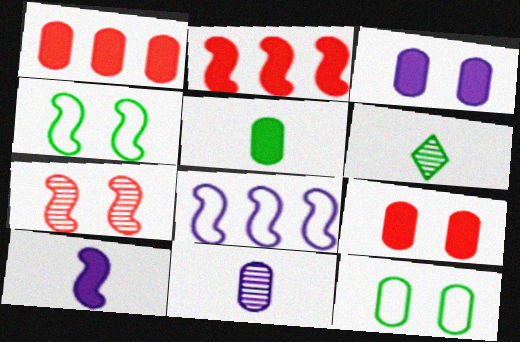[[1, 3, 5], 
[1, 11, 12], 
[6, 8, 9]]